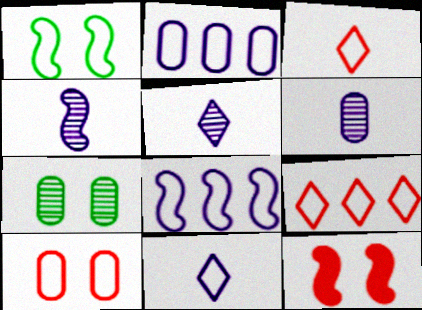[[1, 2, 3], 
[4, 5, 6]]